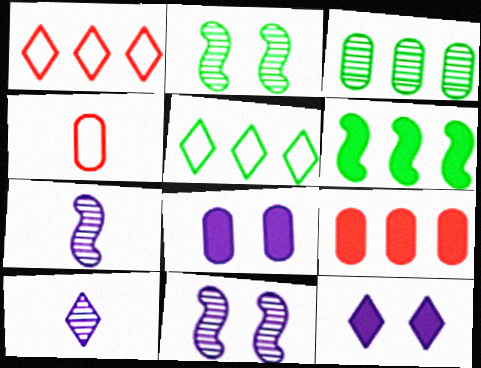[[3, 4, 8], 
[3, 5, 6]]